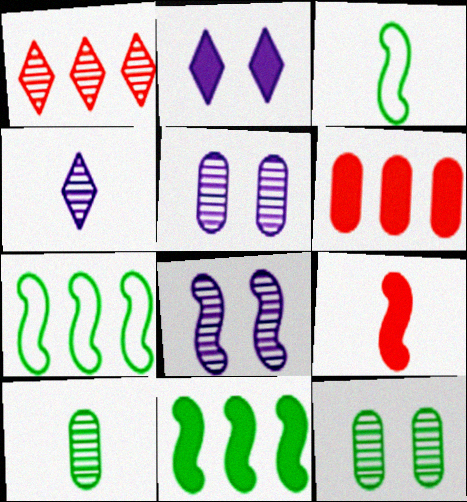[[1, 8, 10], 
[7, 8, 9]]